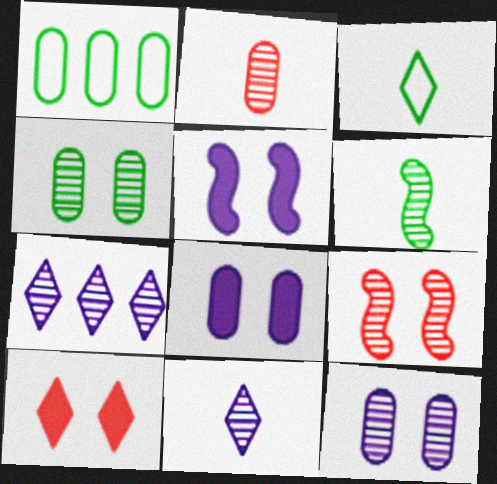[[1, 2, 8], 
[2, 6, 11], 
[3, 7, 10]]